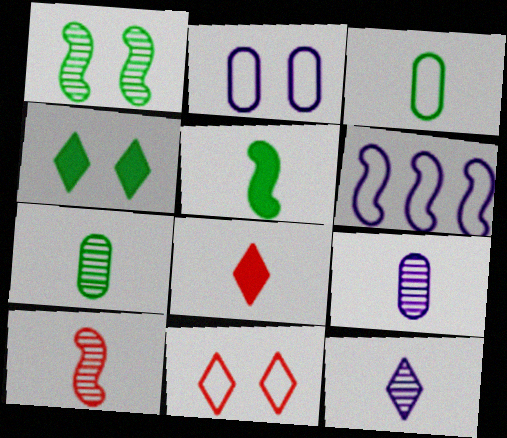[[3, 6, 11], 
[7, 10, 12]]